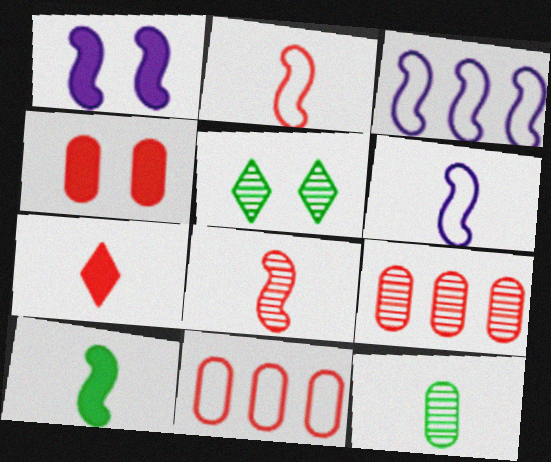[[6, 7, 12], 
[6, 8, 10]]